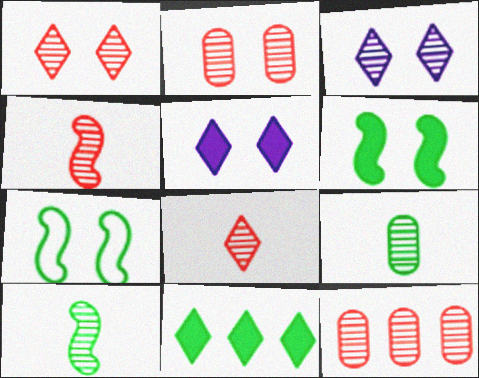[[1, 4, 12], 
[2, 5, 7], 
[3, 10, 12], 
[7, 9, 11]]